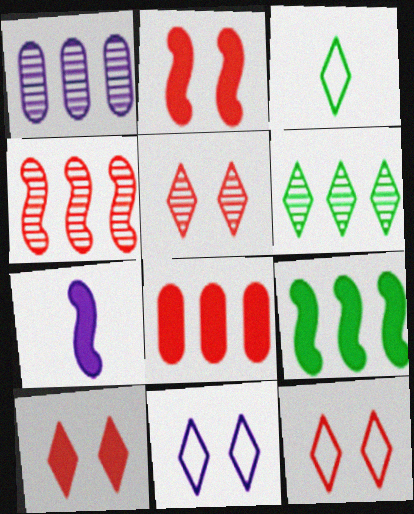[[1, 2, 3], 
[1, 4, 6], 
[1, 7, 11], 
[2, 7, 9], 
[5, 10, 12]]